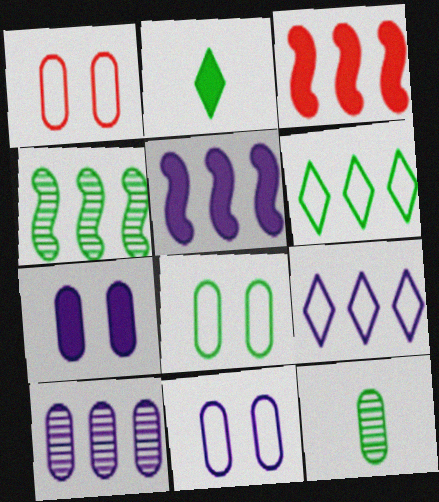[[1, 8, 11], 
[2, 3, 7], 
[2, 4, 8], 
[3, 6, 10], 
[5, 9, 10]]